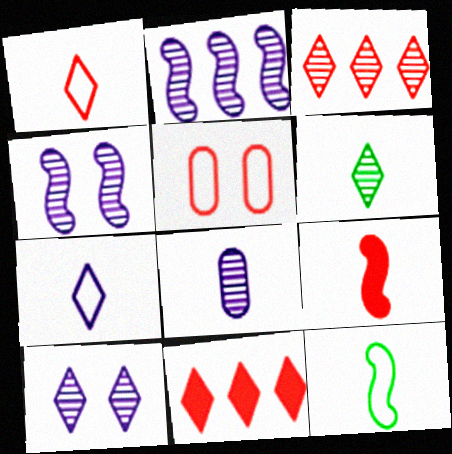[[2, 8, 10], 
[3, 5, 9], 
[3, 6, 10]]